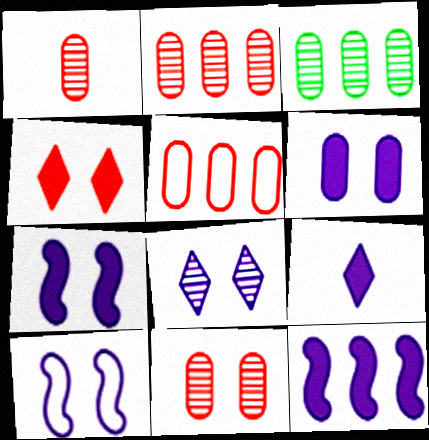[[1, 2, 11], 
[6, 8, 10], 
[6, 9, 12]]